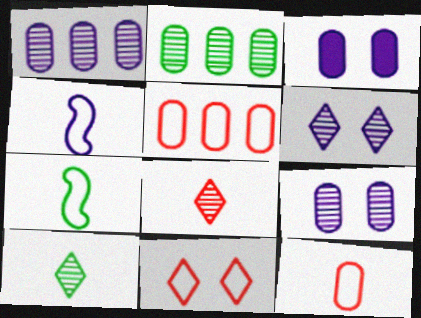[[2, 3, 12]]